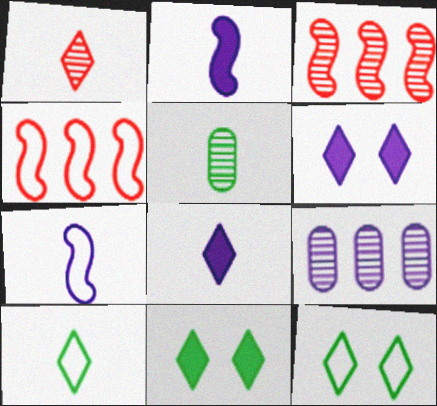[[1, 8, 10], 
[4, 5, 6], 
[6, 7, 9]]